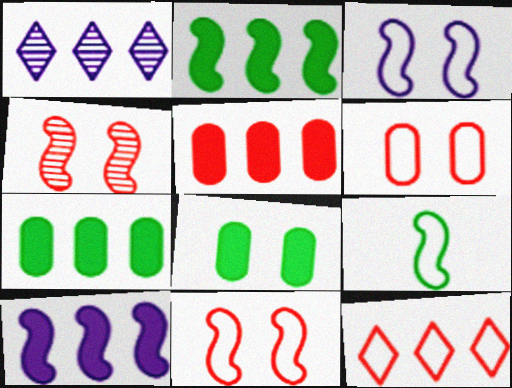[[4, 9, 10]]